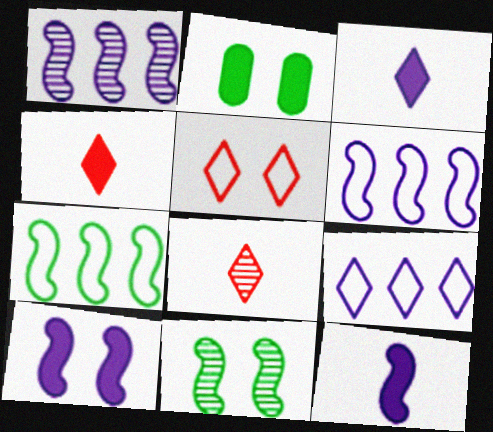[[2, 6, 8]]